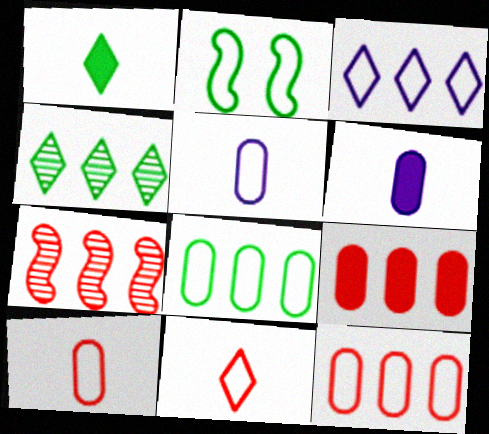[[2, 3, 10]]